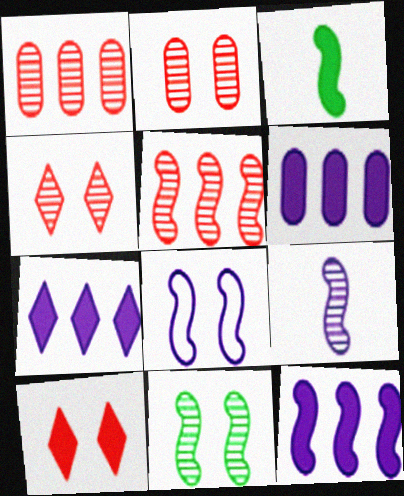[[3, 5, 8], 
[3, 6, 10], 
[5, 9, 11], 
[6, 7, 12], 
[8, 9, 12]]